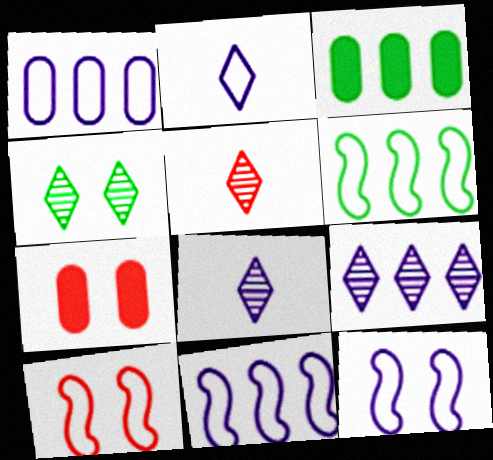[[1, 2, 12], 
[3, 5, 12], 
[3, 8, 10], 
[4, 5, 9], 
[4, 7, 12], 
[6, 7, 8]]